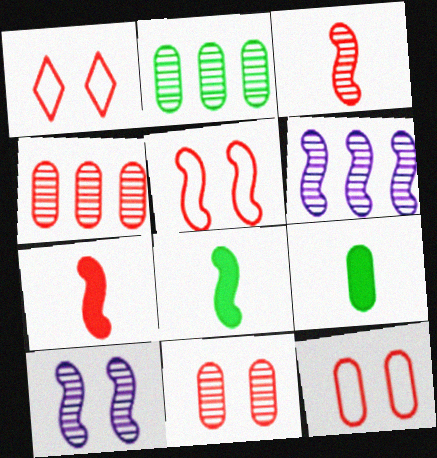[[1, 4, 7], 
[1, 5, 12], 
[1, 6, 9], 
[5, 6, 8]]